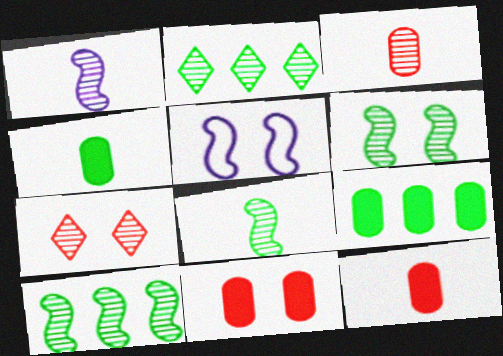[[2, 5, 12], 
[6, 8, 10]]